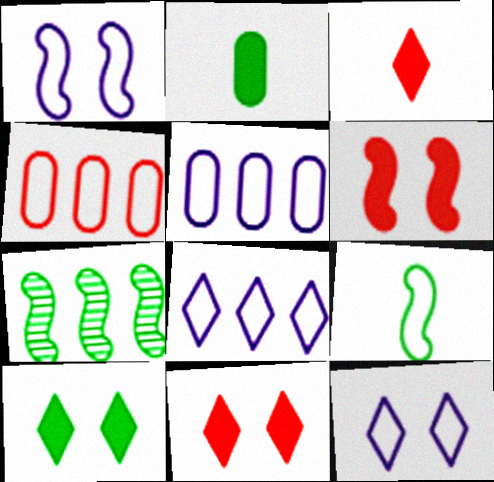[[4, 9, 12]]